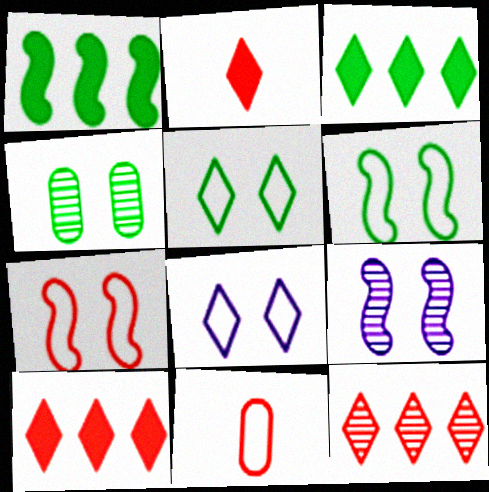[[3, 9, 11]]